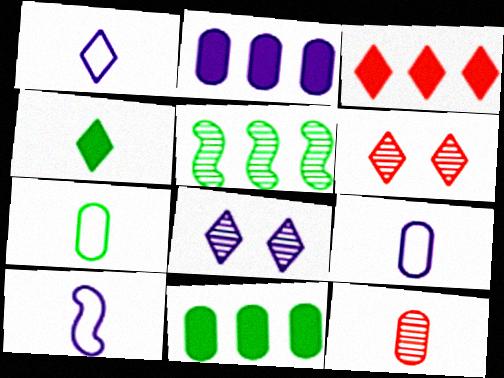[[1, 9, 10], 
[2, 8, 10], 
[4, 10, 12], 
[5, 8, 12], 
[6, 10, 11]]